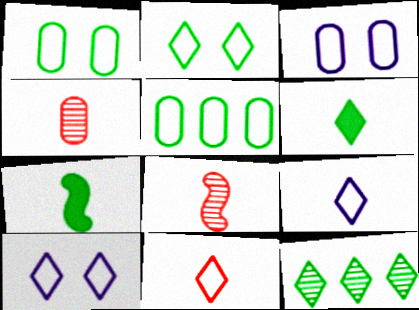[[1, 7, 12], 
[2, 6, 12], 
[4, 7, 9]]